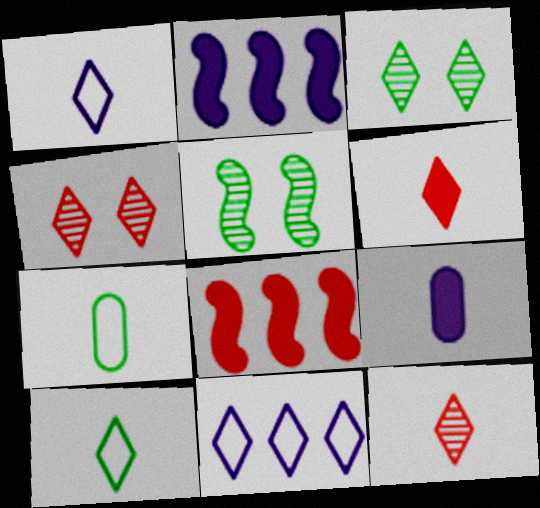[[2, 4, 7], 
[3, 6, 11]]